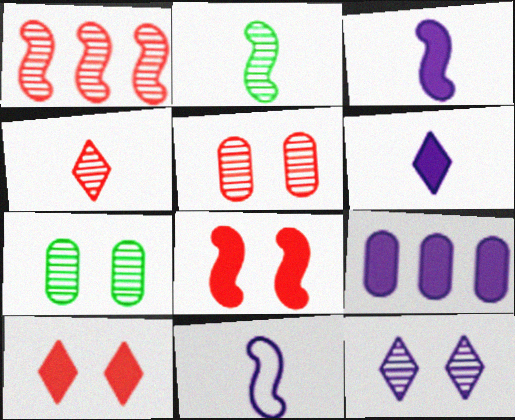[[1, 4, 5], 
[9, 11, 12]]